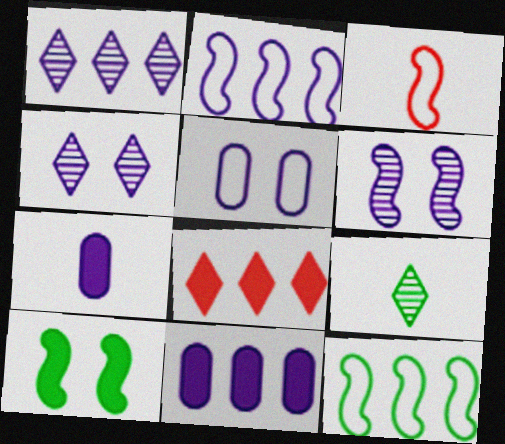[[1, 2, 11], 
[2, 4, 7], 
[3, 7, 9], 
[7, 8, 10]]